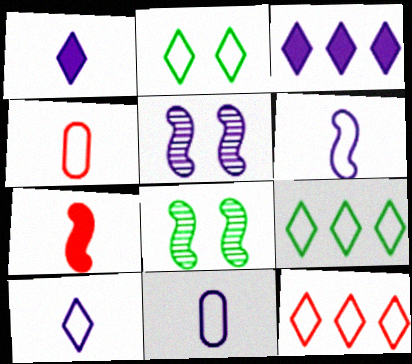[[2, 10, 12], 
[3, 4, 8], 
[3, 5, 11], 
[6, 10, 11]]